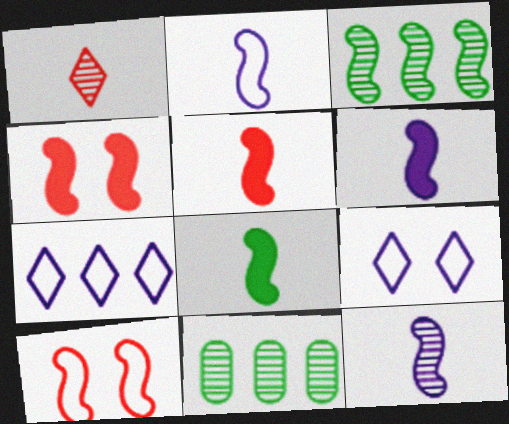[[2, 3, 4], 
[2, 6, 12], 
[3, 6, 10], 
[5, 6, 8], 
[5, 9, 11]]